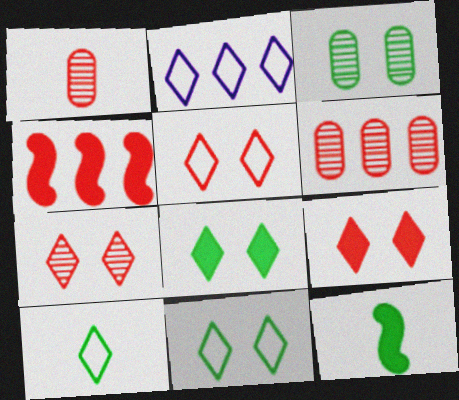[[1, 4, 5], 
[2, 5, 10], 
[5, 7, 9]]